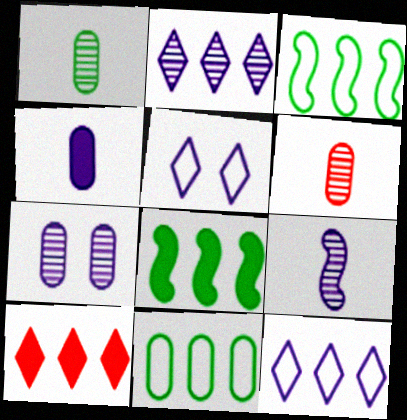[[2, 7, 9], 
[5, 6, 8]]